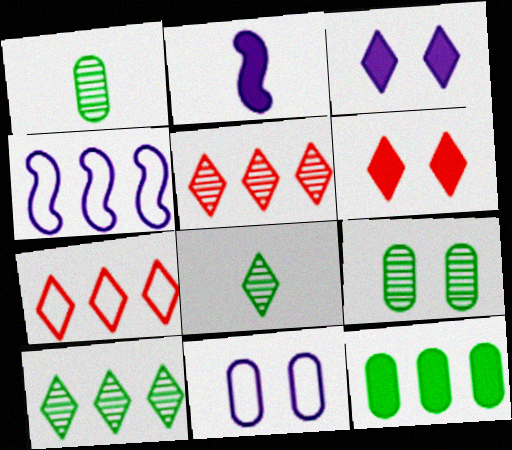[[1, 4, 6], 
[2, 6, 12], 
[2, 7, 9], 
[3, 7, 8], 
[4, 5, 12]]